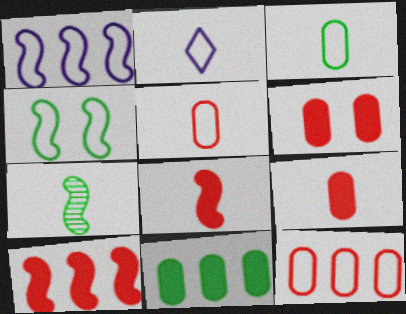[[2, 4, 12], 
[2, 7, 9]]